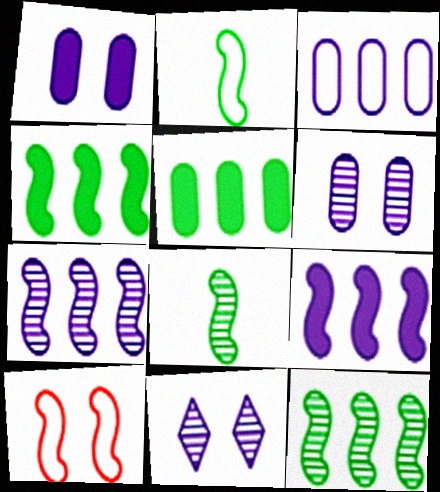[[8, 9, 10]]